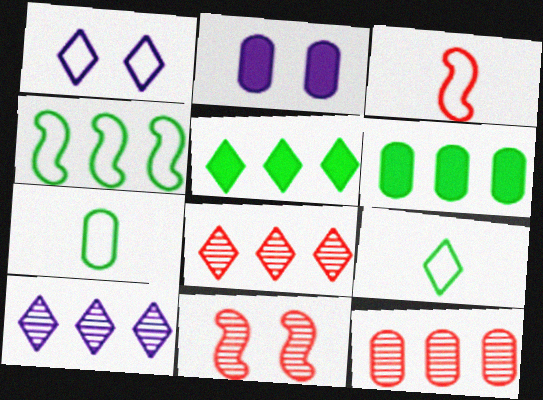[[2, 7, 12]]